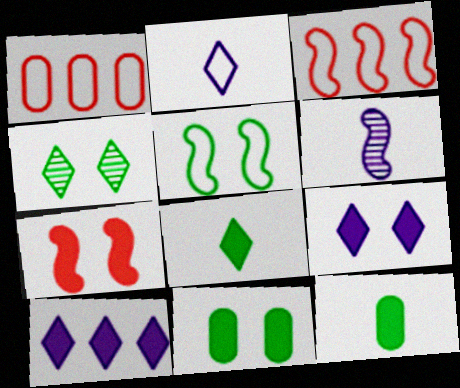[[1, 2, 5], 
[4, 5, 11], 
[7, 9, 11], 
[7, 10, 12]]